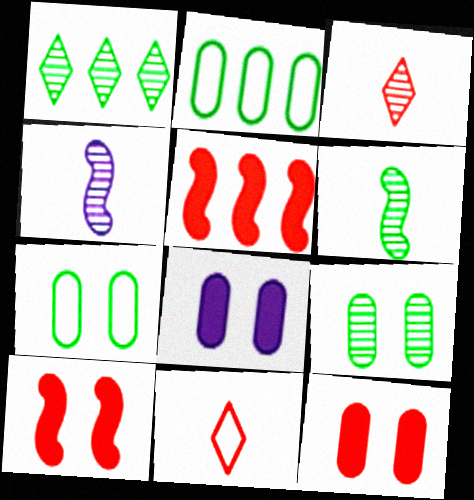[[1, 6, 9]]